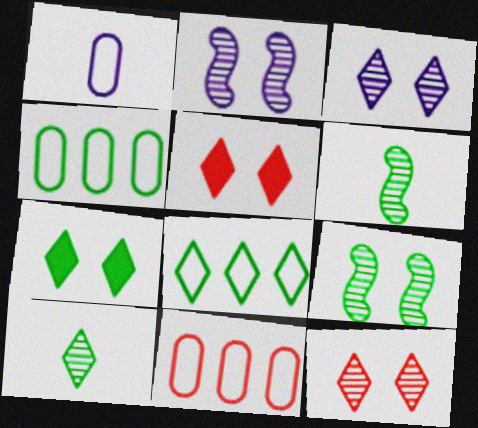[[4, 6, 7], 
[7, 8, 10]]